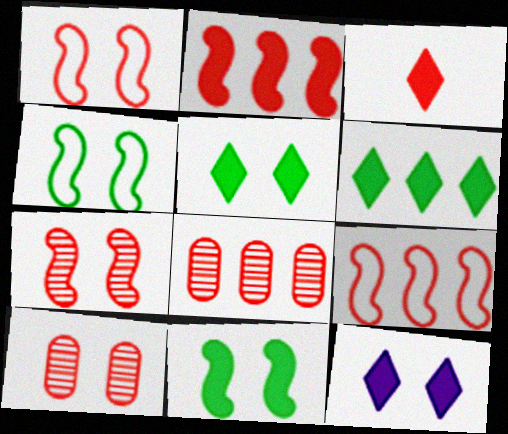[[1, 3, 8], 
[3, 6, 12], 
[3, 9, 10], 
[4, 10, 12]]